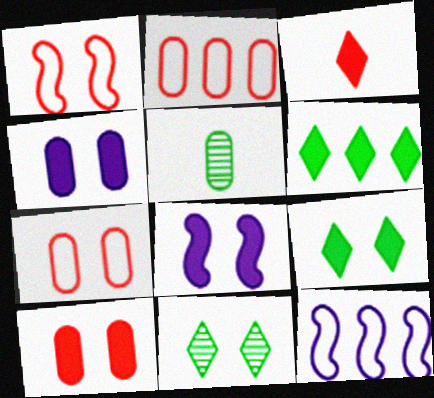[[1, 4, 11], 
[2, 4, 5], 
[7, 8, 11], 
[8, 9, 10]]